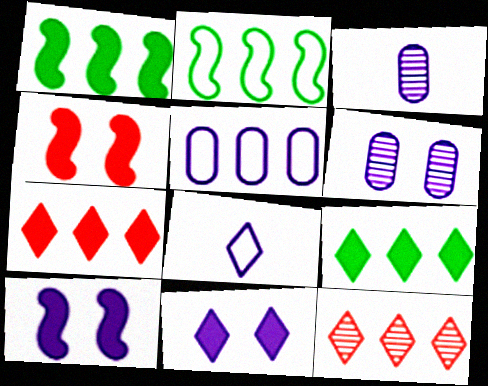[[1, 5, 12]]